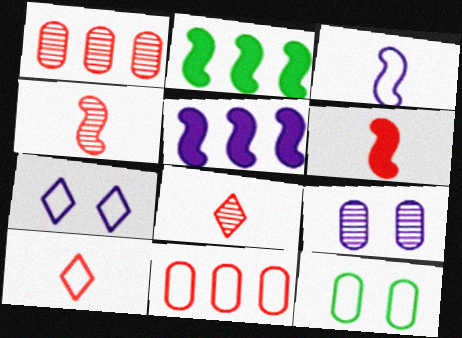[[2, 9, 10], 
[5, 8, 12]]